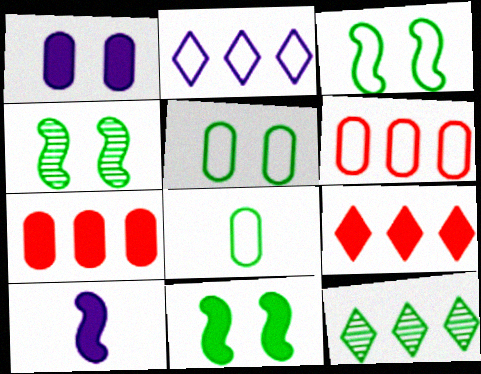[[2, 9, 12], 
[3, 4, 11], 
[8, 11, 12]]